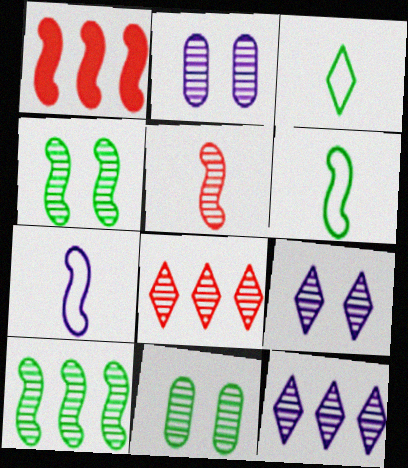[[1, 2, 3], 
[1, 4, 7], 
[5, 11, 12]]